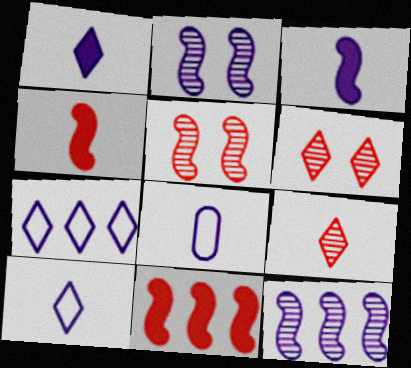[]